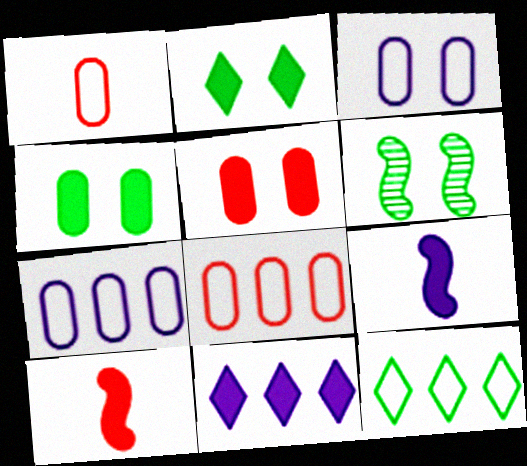[[1, 6, 11], 
[4, 10, 11]]